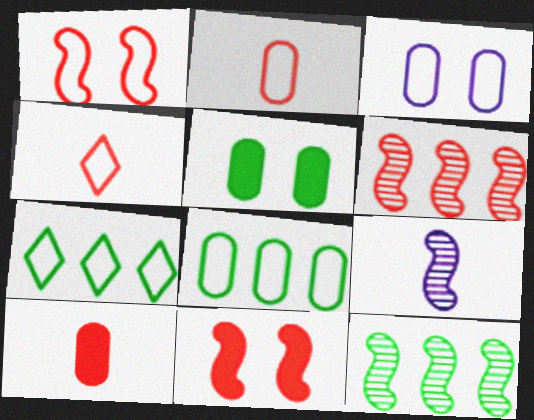[[2, 3, 8]]